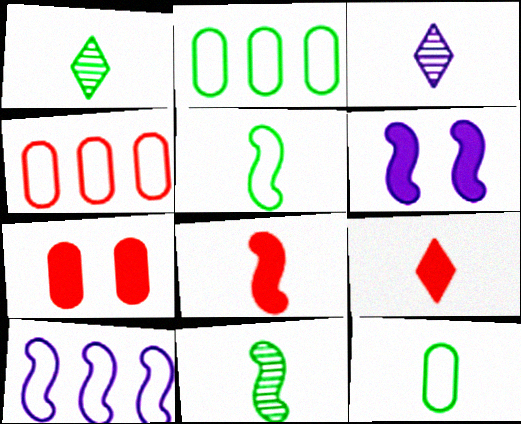[[1, 4, 6], 
[1, 7, 10], 
[3, 8, 12]]